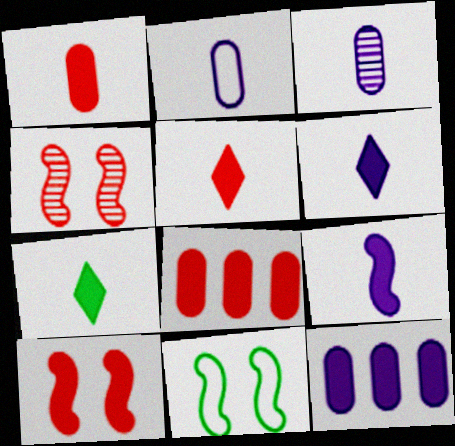[[1, 7, 9], 
[5, 6, 7], 
[5, 8, 10], 
[7, 10, 12]]